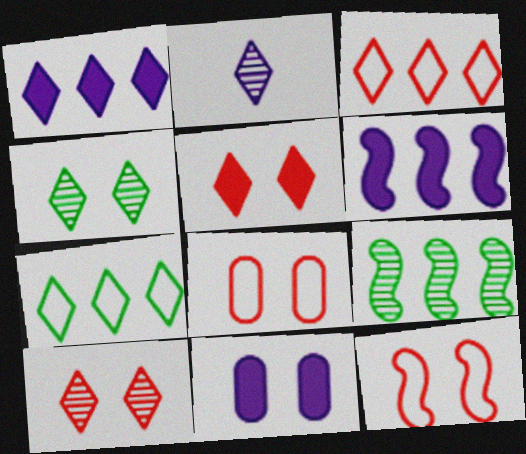[[2, 5, 7], 
[4, 11, 12]]